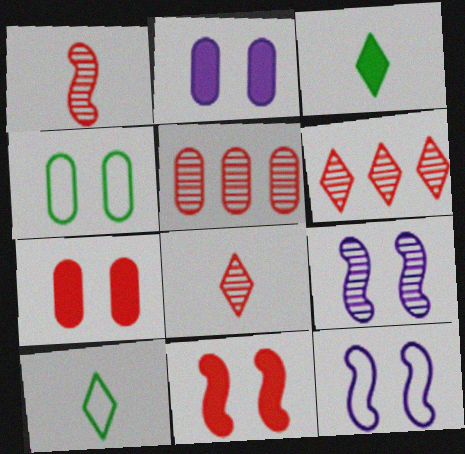[[3, 5, 12]]